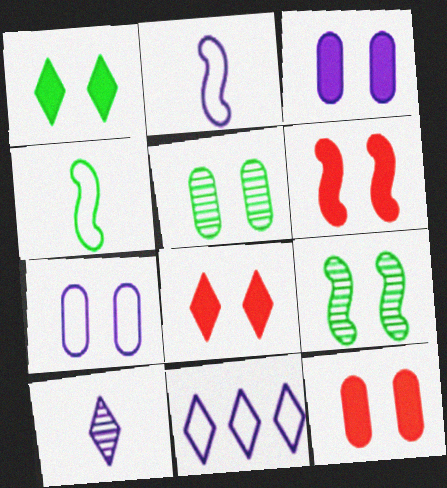[[1, 3, 6], 
[2, 7, 11], 
[5, 7, 12], 
[6, 8, 12], 
[7, 8, 9]]